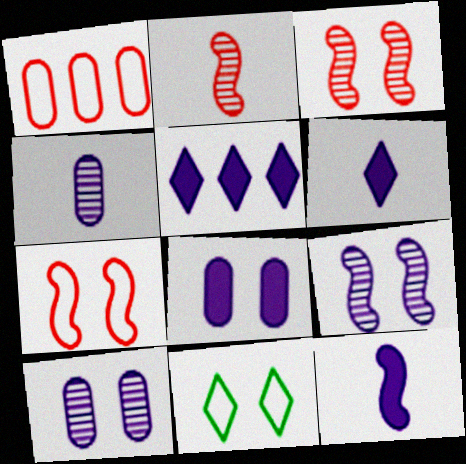[[3, 8, 11], 
[5, 8, 12]]